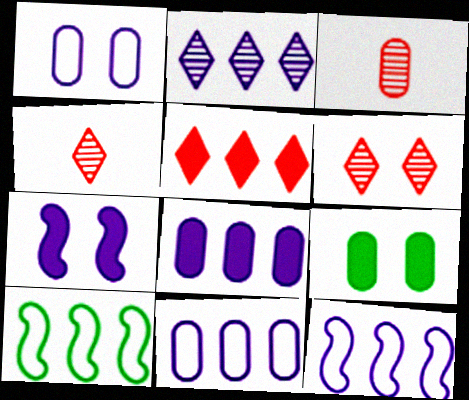[[2, 8, 12], 
[3, 9, 11], 
[4, 9, 12]]